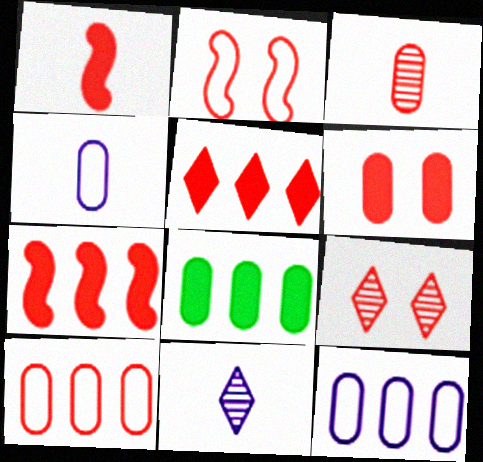[[1, 5, 6], 
[1, 9, 10], 
[2, 3, 5], 
[2, 6, 9], 
[2, 8, 11], 
[3, 6, 10]]